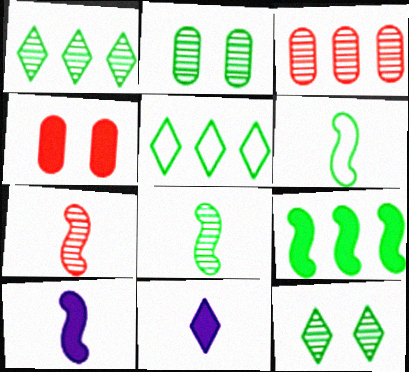[[1, 2, 8], 
[4, 9, 11], 
[6, 7, 10]]